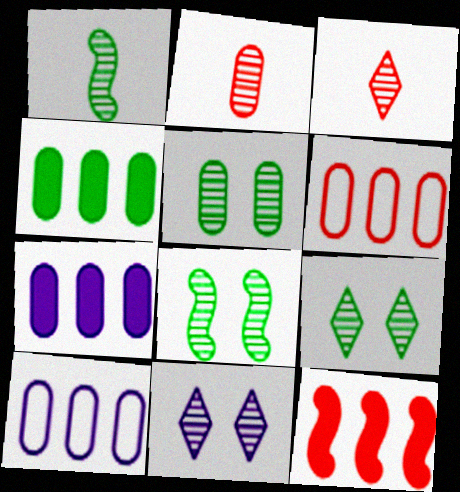[[5, 8, 9]]